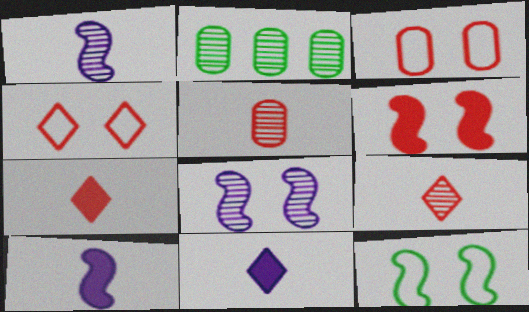[[2, 4, 10], 
[2, 8, 9], 
[6, 8, 12]]